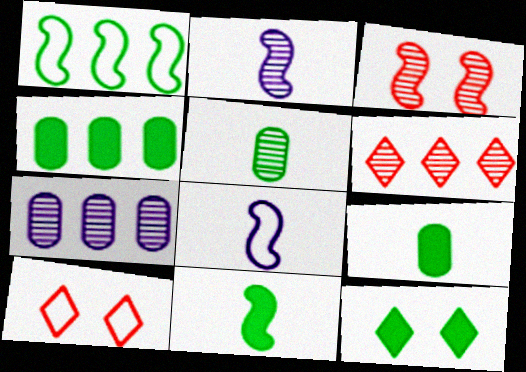[[1, 5, 12], 
[2, 4, 10], 
[4, 11, 12], 
[7, 10, 11]]